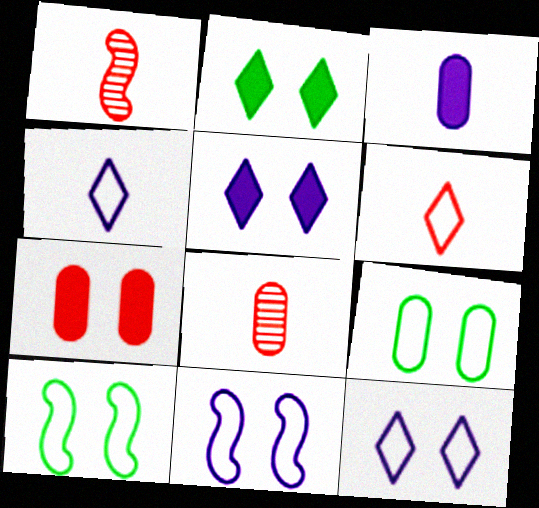[]